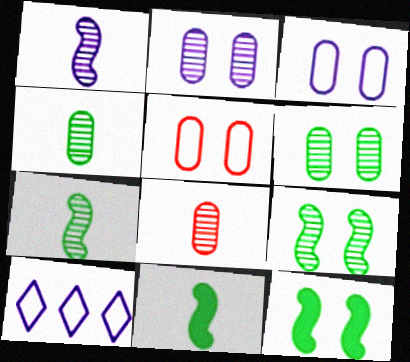[[8, 10, 12]]